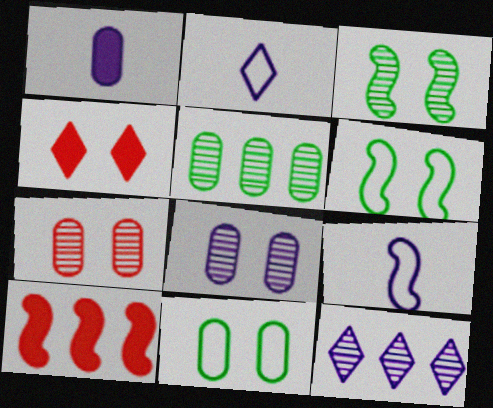[[3, 9, 10], 
[4, 5, 9], 
[4, 6, 8]]